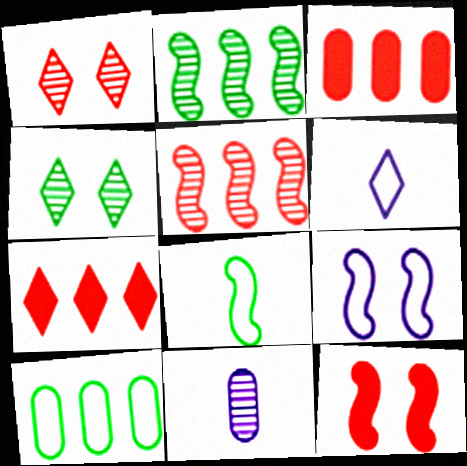[[1, 2, 11], 
[4, 5, 11], 
[4, 6, 7]]